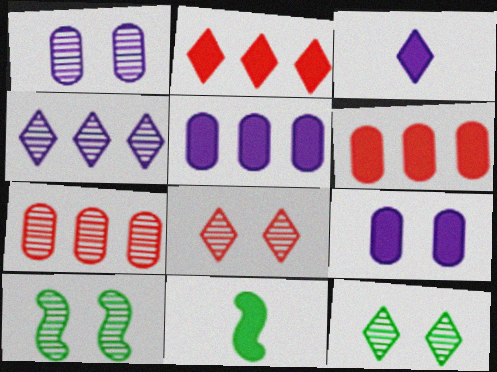[[1, 8, 10], 
[2, 9, 11]]